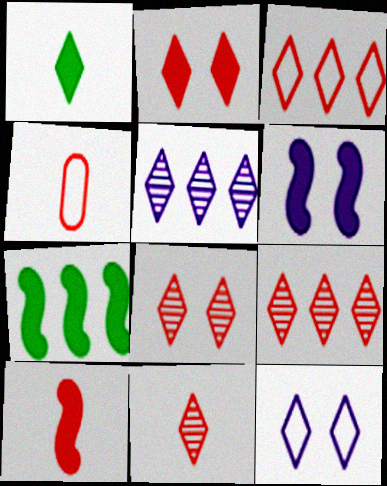[[1, 9, 12], 
[2, 3, 11], 
[4, 10, 11], 
[6, 7, 10], 
[8, 9, 11]]